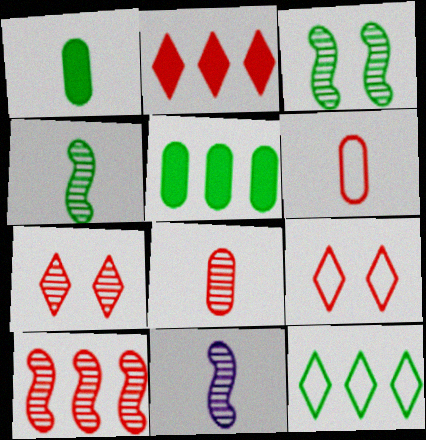[[1, 3, 12], 
[3, 10, 11], 
[5, 9, 11], 
[7, 8, 10]]